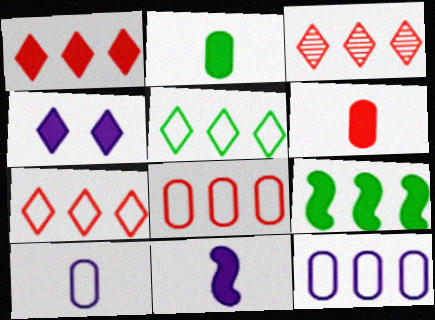[[1, 3, 7], 
[3, 9, 12], 
[4, 6, 9]]